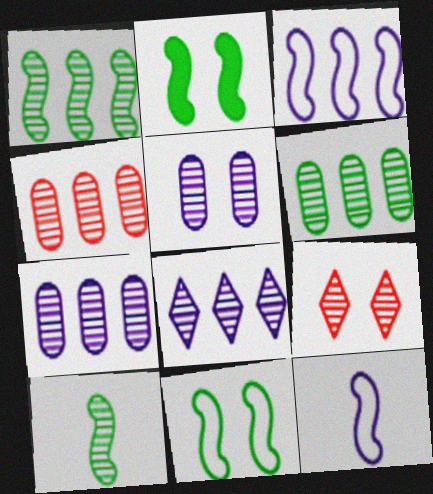[[1, 4, 8], 
[4, 6, 7], 
[7, 9, 10]]